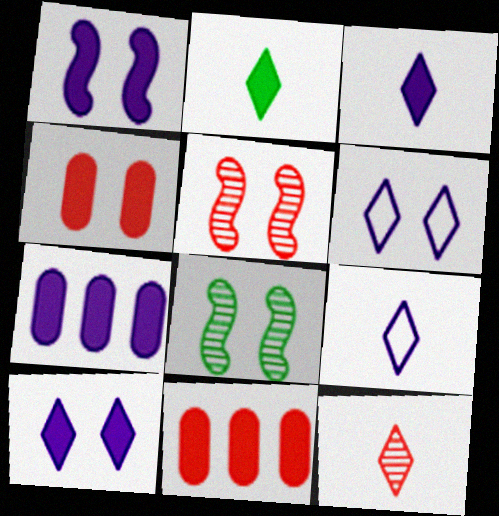[[1, 2, 11], 
[1, 3, 7], 
[2, 9, 12], 
[4, 6, 8], 
[8, 9, 11]]